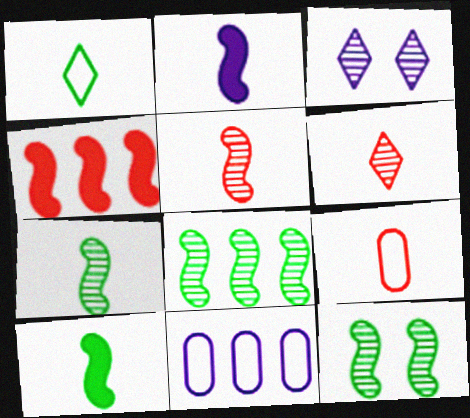[[2, 3, 11], 
[7, 8, 12]]